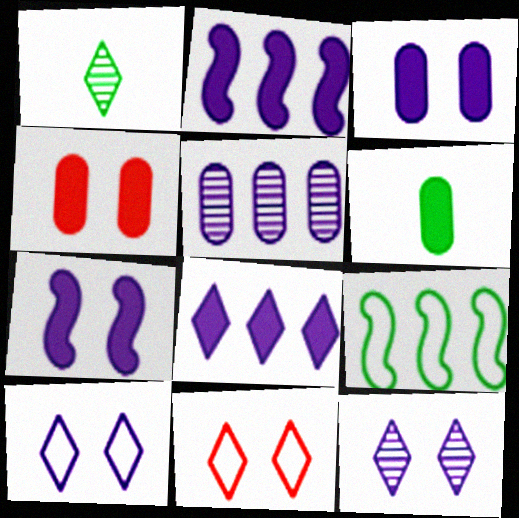[[1, 8, 11]]